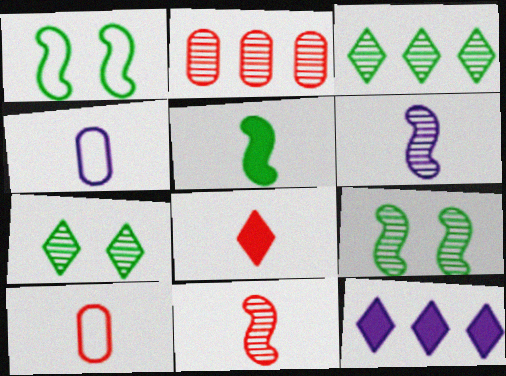[[2, 6, 7], 
[8, 10, 11], 
[9, 10, 12]]